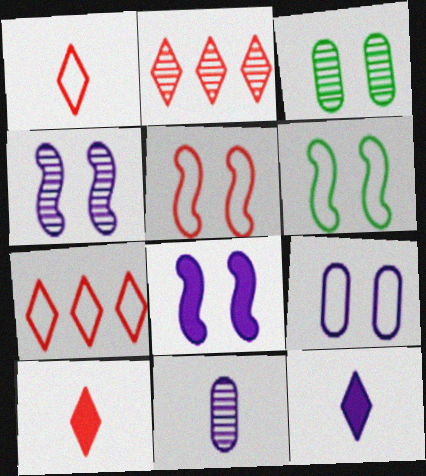[]